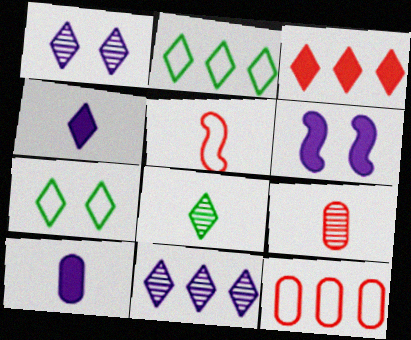[[2, 3, 11], 
[2, 6, 9], 
[5, 8, 10], 
[6, 8, 12]]